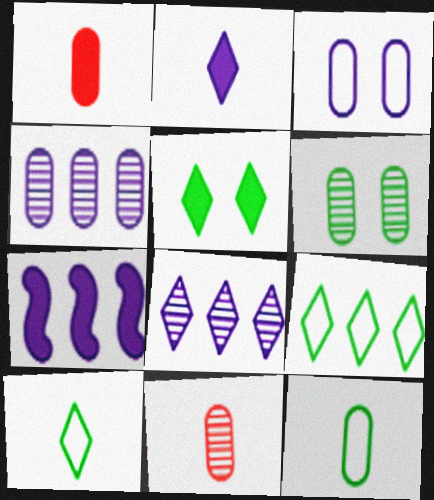[[1, 5, 7], 
[4, 6, 11]]